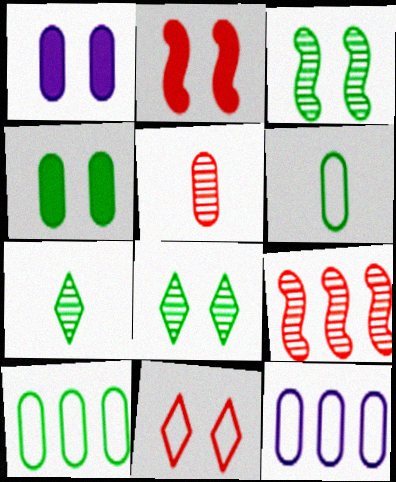[[1, 3, 11], 
[1, 5, 10], 
[2, 7, 12], 
[4, 5, 12]]